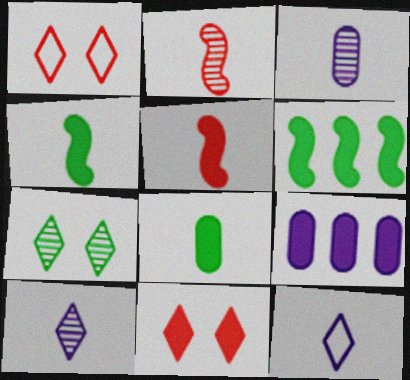[[1, 3, 6], 
[2, 8, 12], 
[4, 9, 11]]